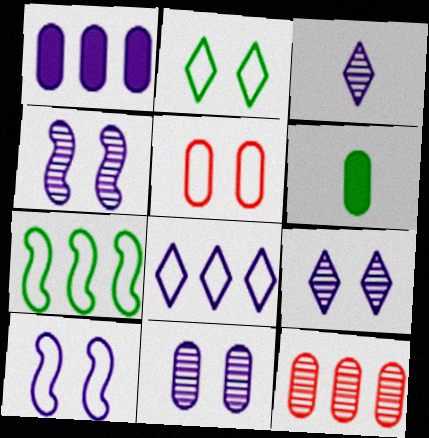[[1, 3, 10], 
[2, 5, 10], 
[4, 9, 11]]